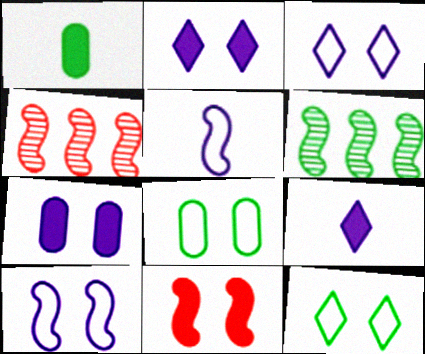[[1, 3, 4], 
[1, 6, 12], 
[4, 8, 9], 
[5, 6, 11]]